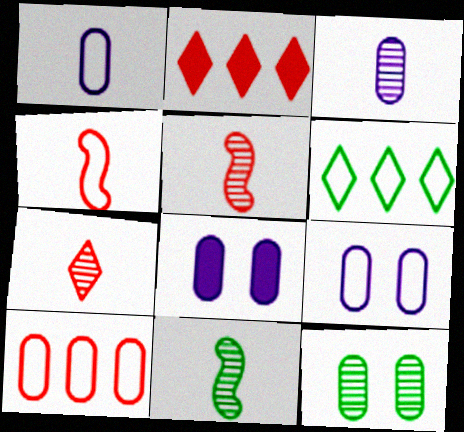[[2, 9, 11], 
[3, 7, 11], 
[4, 6, 9], 
[5, 6, 8]]